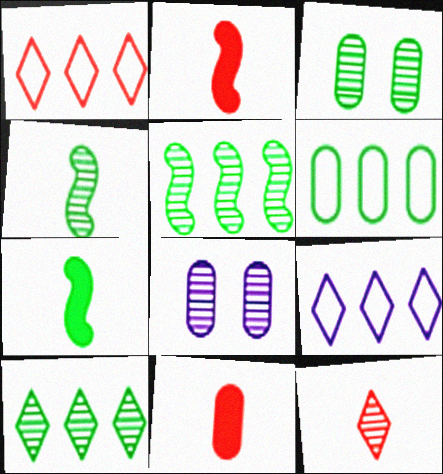[[1, 7, 8], 
[2, 3, 9], 
[3, 4, 10], 
[5, 8, 12], 
[6, 8, 11]]